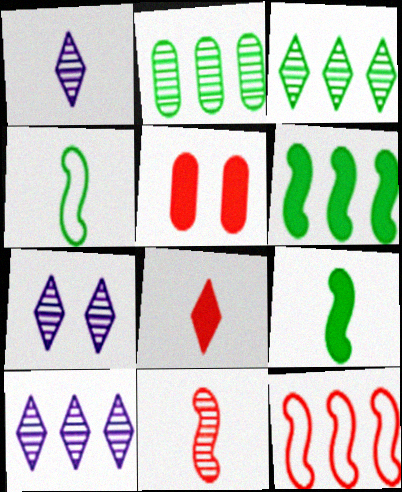[[1, 7, 10], 
[2, 7, 11], 
[4, 5, 10]]